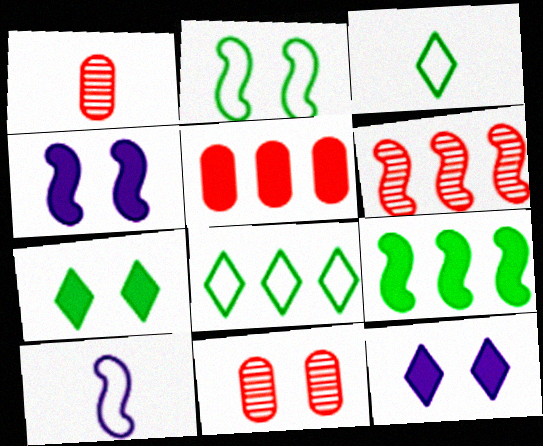[[1, 4, 8], 
[2, 11, 12]]